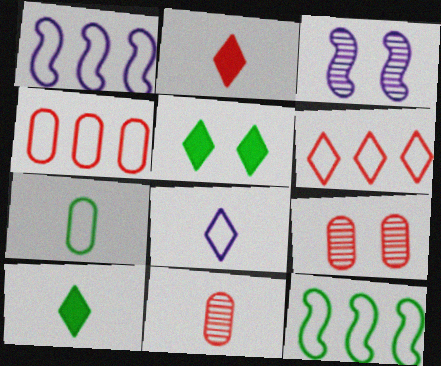[[1, 5, 11], 
[1, 9, 10], 
[3, 4, 10]]